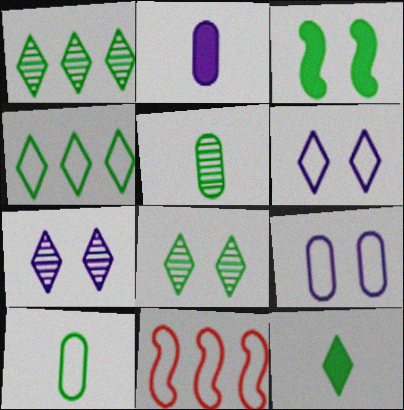[[1, 3, 10], 
[2, 8, 11], 
[3, 4, 5], 
[4, 8, 12], 
[6, 10, 11]]